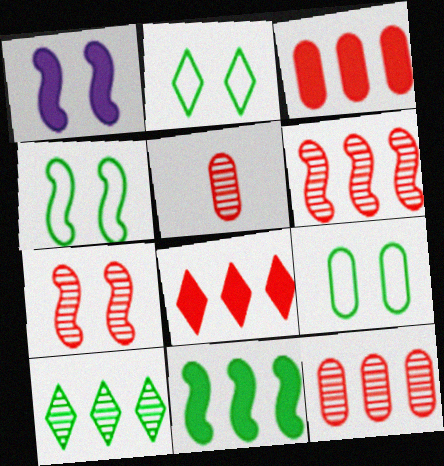[[1, 4, 7], 
[2, 4, 9]]